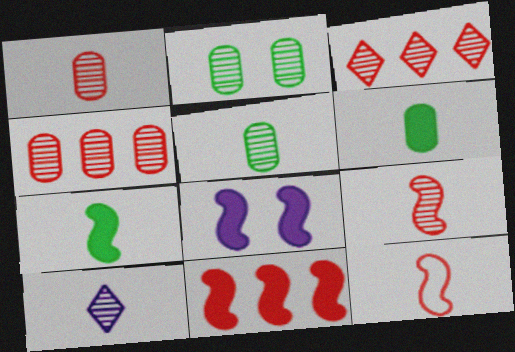[[5, 9, 10], 
[6, 10, 12], 
[7, 8, 11]]